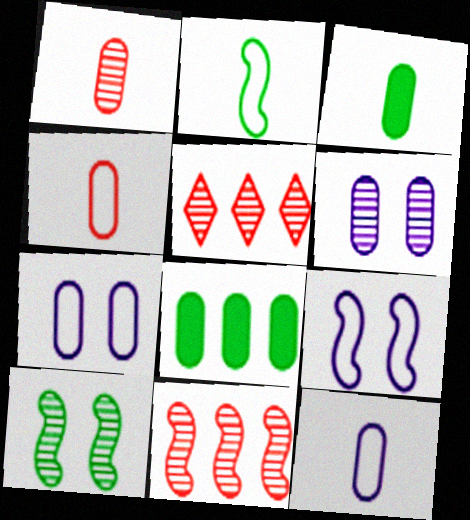[[1, 3, 12], 
[1, 7, 8], 
[3, 5, 9], 
[4, 6, 8]]